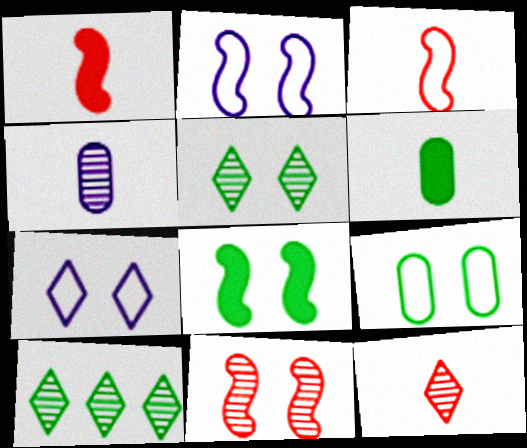[[2, 8, 11], 
[4, 10, 11], 
[5, 8, 9]]